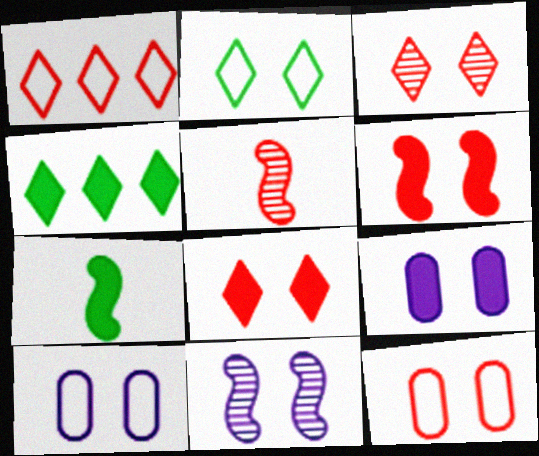[[3, 6, 12], 
[4, 5, 10]]